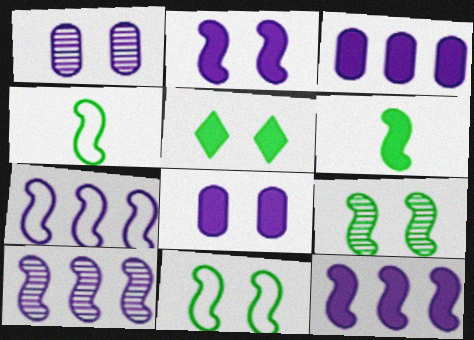[[7, 10, 12]]